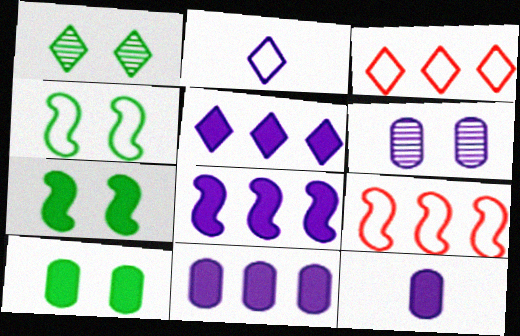[[1, 4, 10], 
[1, 9, 12], 
[2, 6, 8], 
[5, 8, 11]]